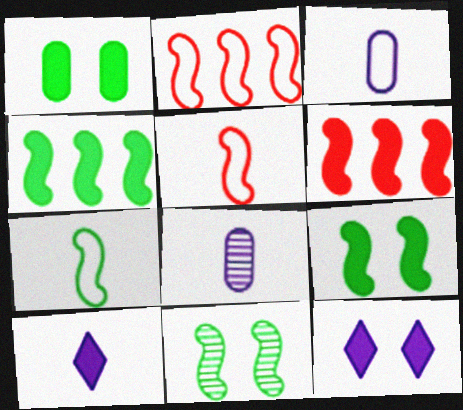[[1, 6, 10], 
[4, 7, 11]]